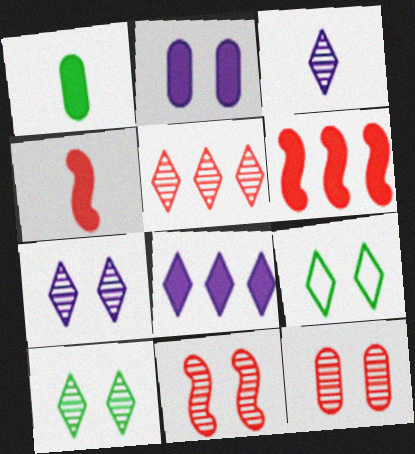[[2, 9, 11], 
[3, 5, 10]]